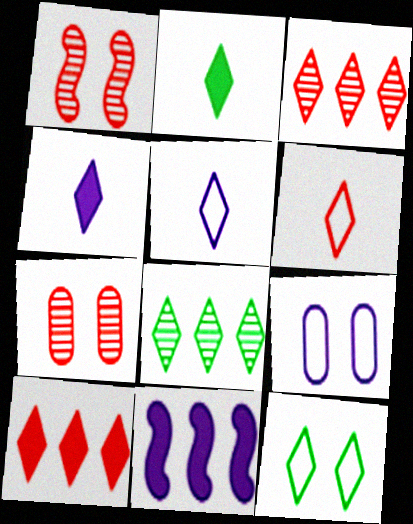[[2, 8, 12], 
[3, 4, 12]]